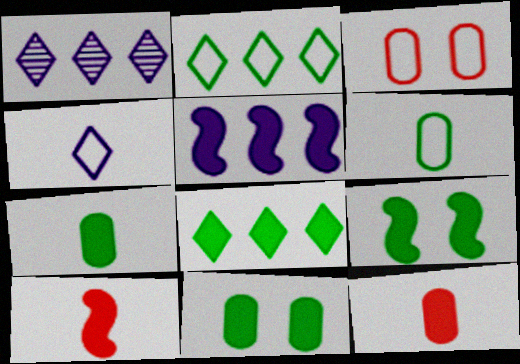[[5, 9, 10], 
[7, 8, 9]]